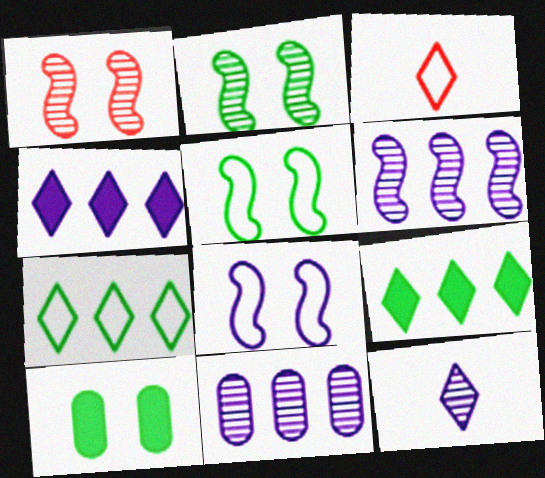[[3, 6, 10]]